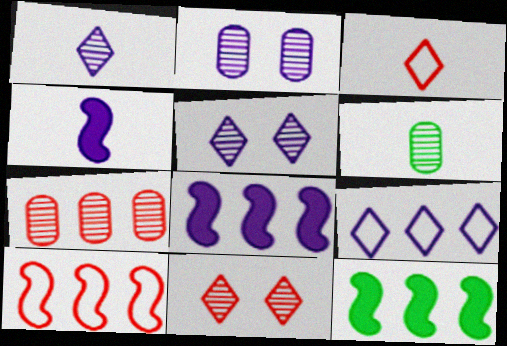[[2, 3, 12], 
[2, 4, 9], 
[2, 6, 7], 
[3, 4, 6], 
[7, 9, 12]]